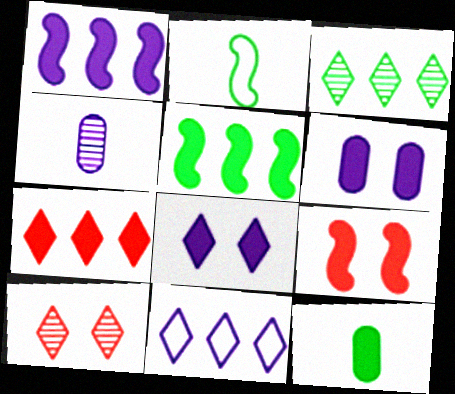[[3, 7, 11]]